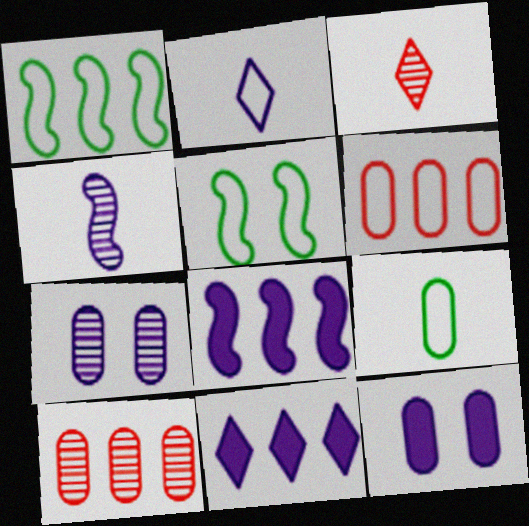[[1, 3, 12], 
[1, 10, 11], 
[2, 5, 6], 
[2, 7, 8], 
[9, 10, 12]]